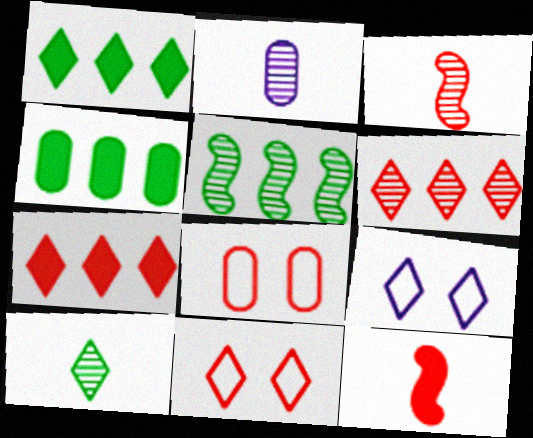[[2, 3, 10], 
[2, 4, 8], 
[3, 4, 9], 
[3, 7, 8], 
[6, 8, 12], 
[7, 9, 10]]